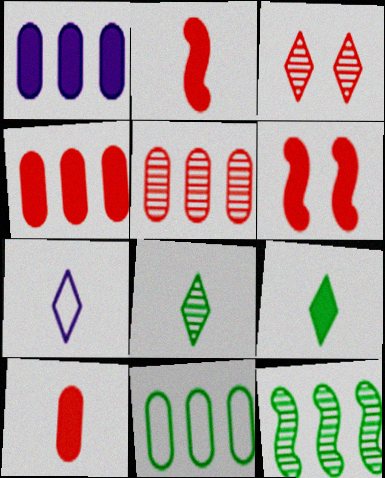[[1, 5, 11], 
[1, 6, 9]]